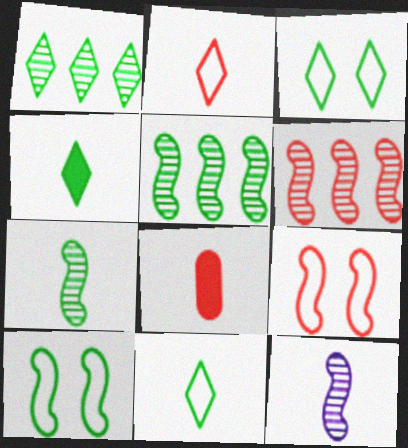[[1, 3, 4], 
[8, 11, 12]]